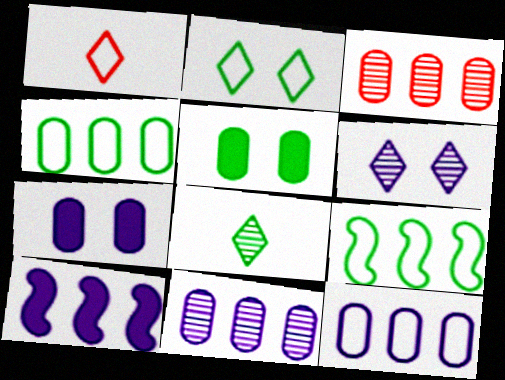[[5, 8, 9]]